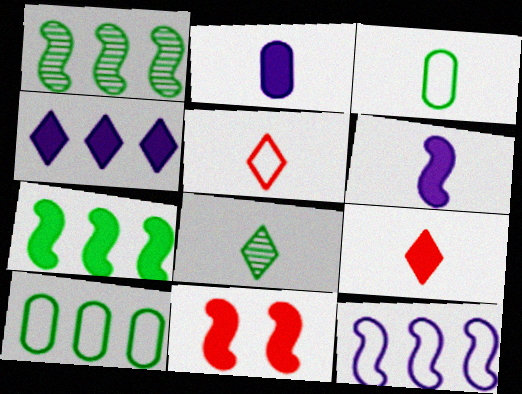[[6, 7, 11]]